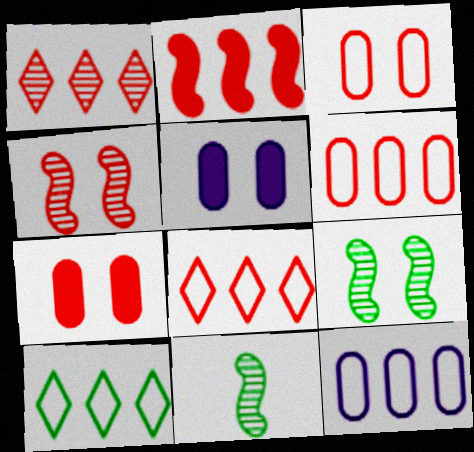[[1, 2, 6], 
[5, 8, 11]]